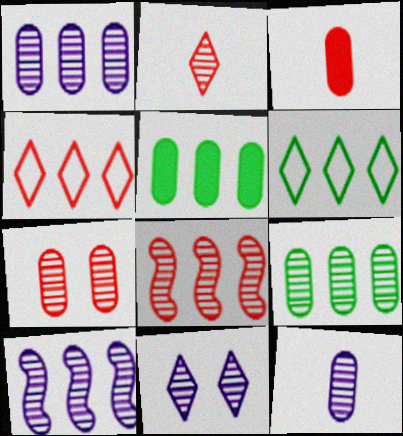[[2, 7, 8], 
[4, 5, 10], 
[7, 9, 12], 
[10, 11, 12]]